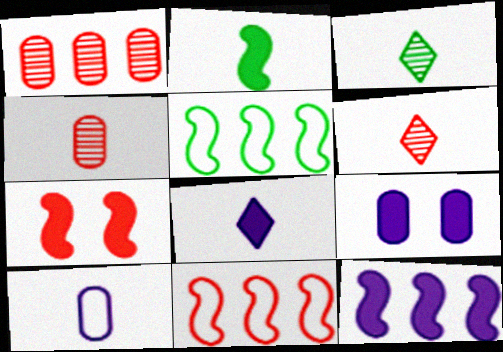[[2, 6, 10], 
[2, 7, 12], 
[3, 9, 11], 
[5, 6, 9], 
[8, 9, 12]]